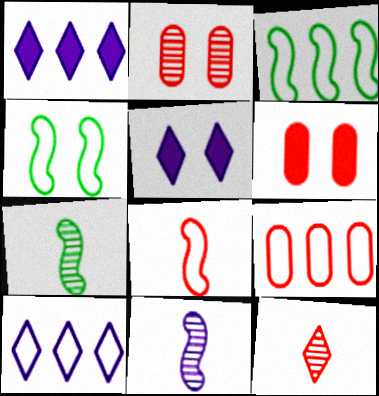[[2, 4, 5], 
[3, 9, 10], 
[5, 7, 9], 
[6, 7, 10]]